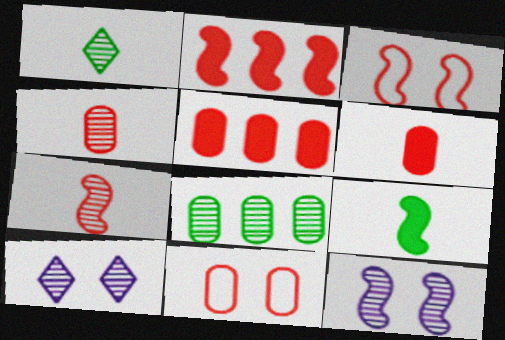[[2, 3, 7], 
[4, 5, 11], 
[7, 8, 10]]